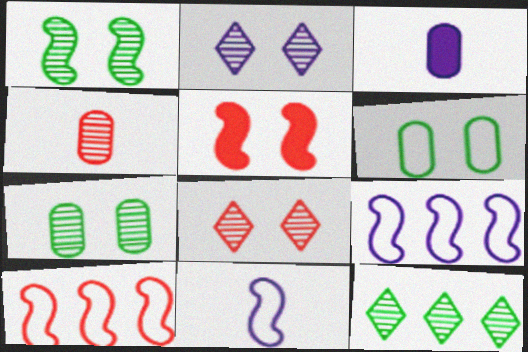[[2, 3, 9], 
[2, 5, 6]]